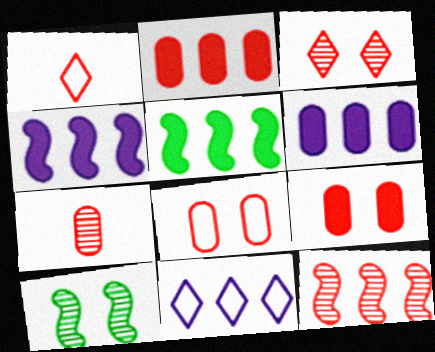[[1, 6, 10], 
[1, 9, 12], 
[2, 7, 8], 
[3, 7, 12]]